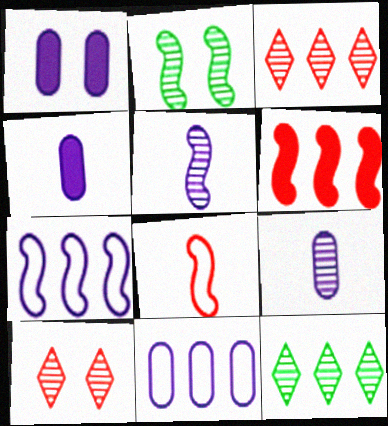[[1, 8, 12], 
[1, 9, 11], 
[2, 3, 9], 
[6, 11, 12]]